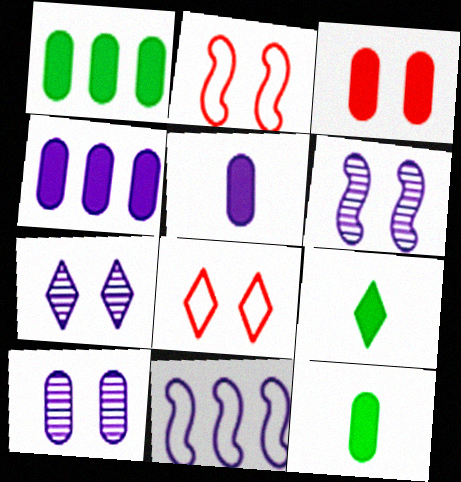[[1, 3, 5], 
[3, 4, 12], 
[5, 7, 11], 
[6, 7, 10]]